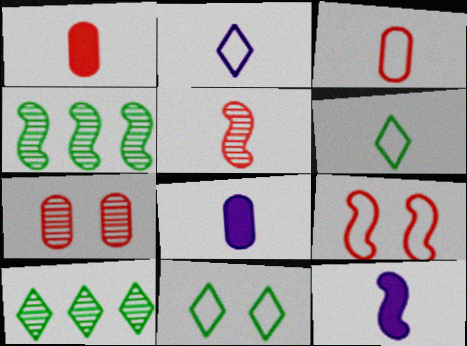[[4, 9, 12], 
[5, 6, 8], 
[8, 9, 10]]